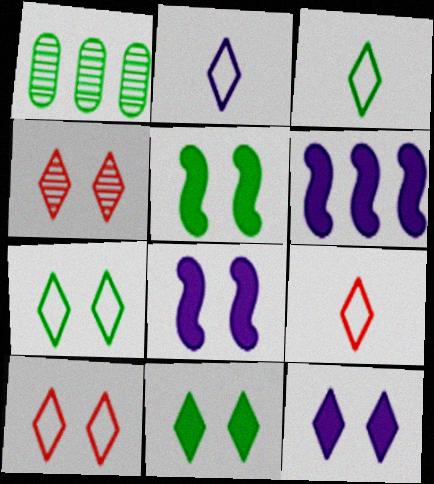[[1, 3, 5], 
[1, 8, 9], 
[2, 3, 9], 
[4, 7, 12]]